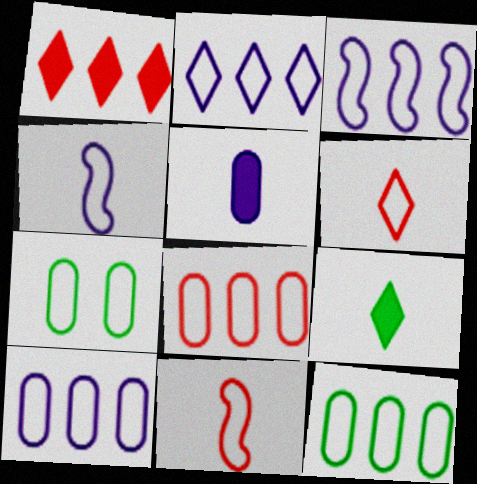[[2, 3, 10], 
[2, 7, 11], 
[3, 6, 7], 
[8, 10, 12]]